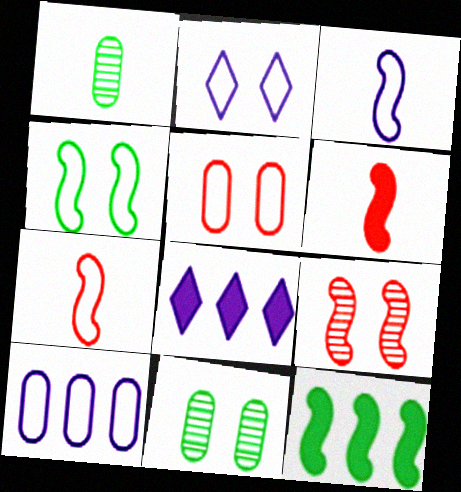[[2, 3, 10], 
[2, 4, 5], 
[3, 9, 12], 
[7, 8, 11]]